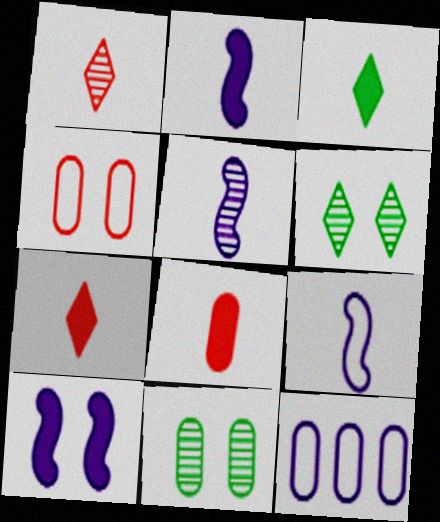[[2, 3, 8], 
[2, 5, 9], 
[4, 6, 10], 
[8, 11, 12]]